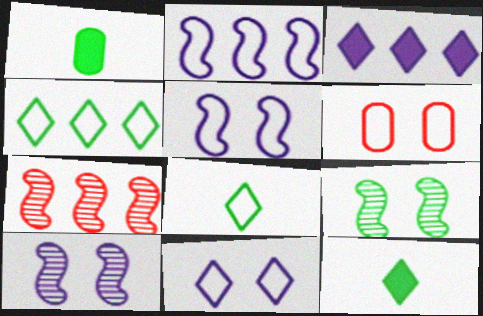[[1, 4, 9], 
[1, 7, 11], 
[2, 6, 8]]